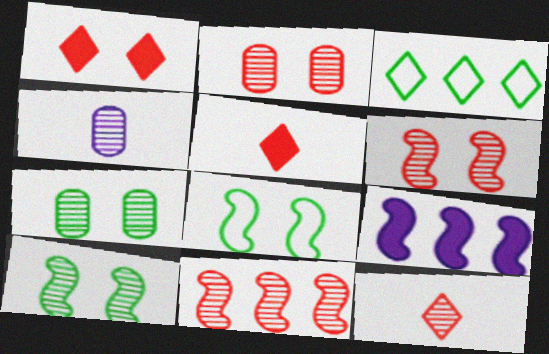[[2, 11, 12]]